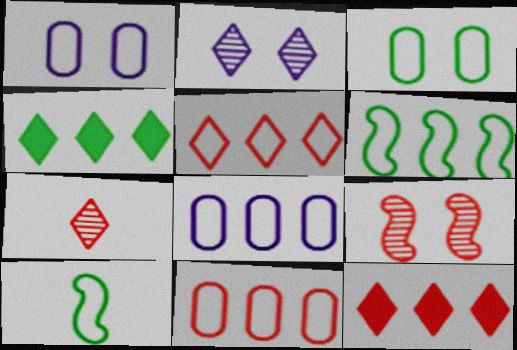[[1, 5, 10], 
[5, 6, 8]]